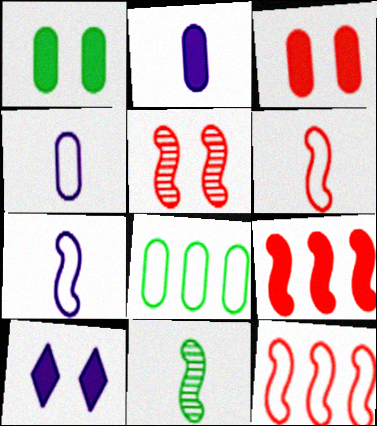[[5, 6, 9]]